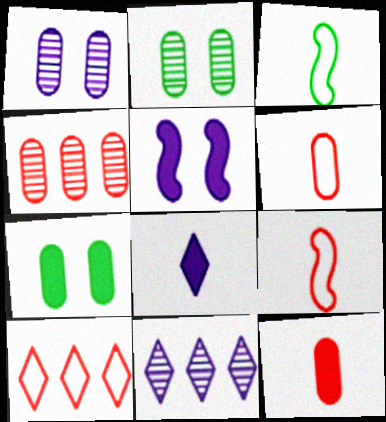[[7, 9, 11]]